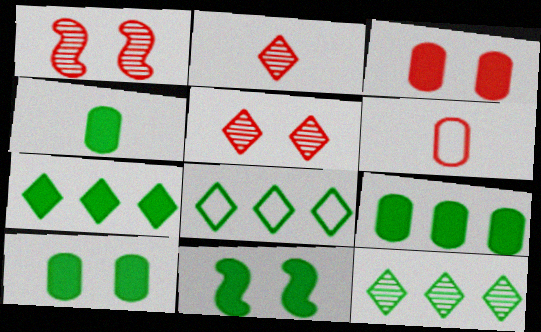[[4, 7, 11], 
[4, 9, 10], 
[7, 8, 12]]